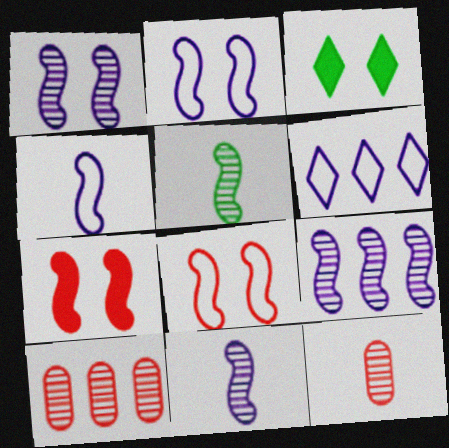[[1, 9, 11], 
[3, 4, 10]]